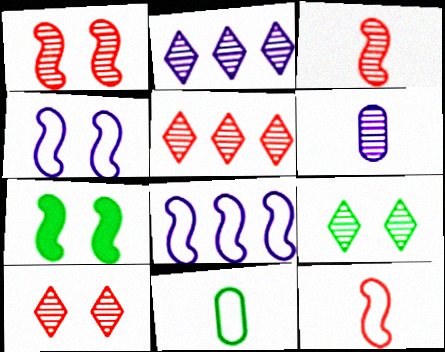[[1, 4, 7], 
[3, 7, 8]]